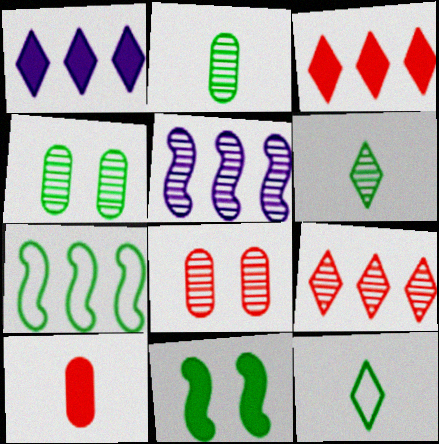[[1, 10, 11], 
[5, 6, 8]]